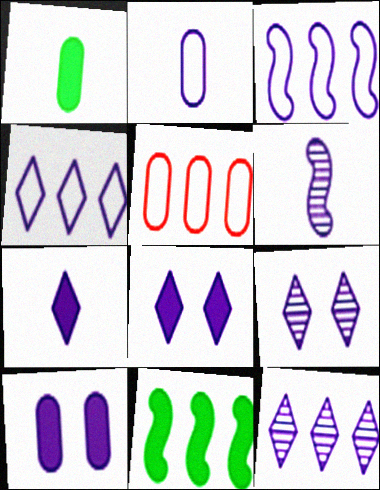[[2, 6, 7], 
[4, 6, 10], 
[4, 7, 9], 
[5, 11, 12]]